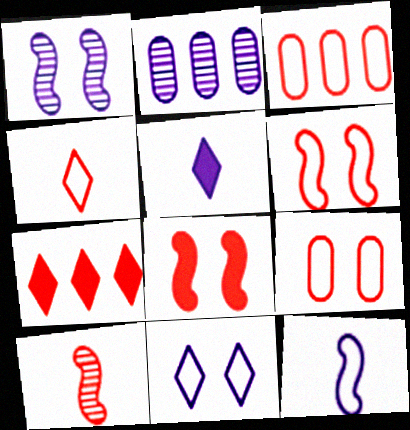[[3, 4, 6], 
[7, 9, 10]]